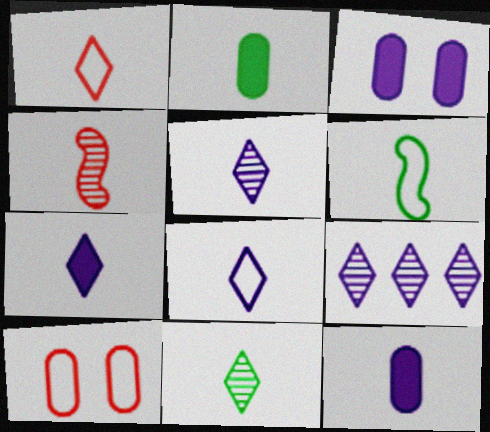[[1, 7, 11], 
[2, 4, 8], 
[2, 6, 11], 
[5, 7, 8]]